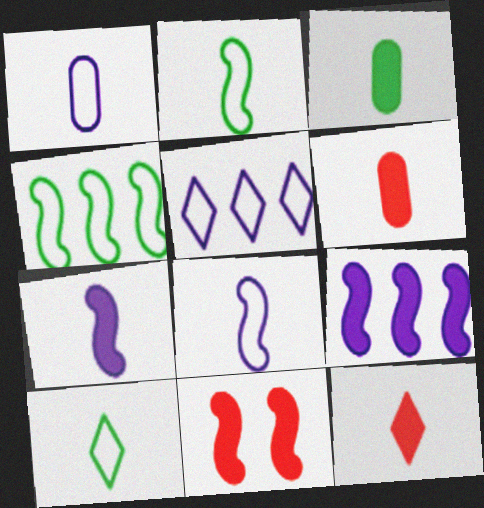[[3, 7, 12]]